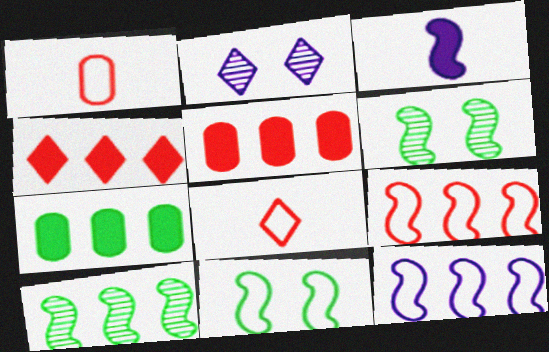[[3, 6, 9]]